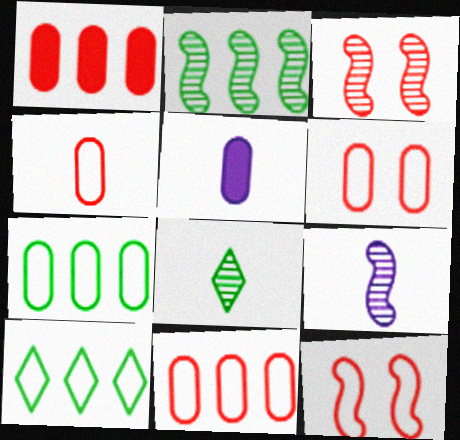[[2, 3, 9], 
[3, 5, 10], 
[4, 6, 11]]